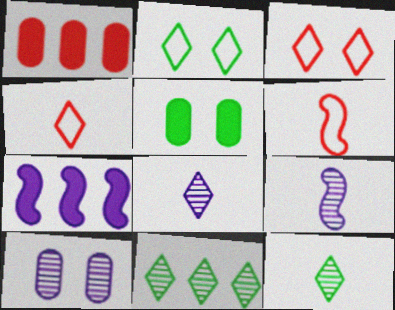[[1, 2, 9]]